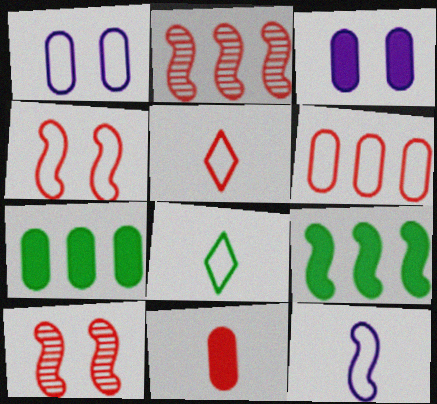[[2, 3, 8], 
[3, 7, 11], 
[4, 5, 6], 
[9, 10, 12]]